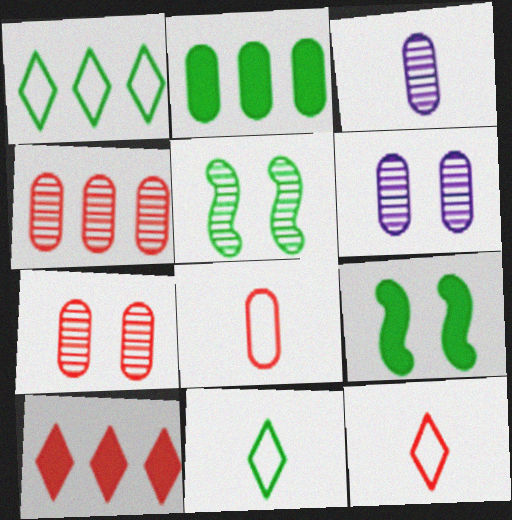[[2, 5, 11], 
[2, 6, 8]]